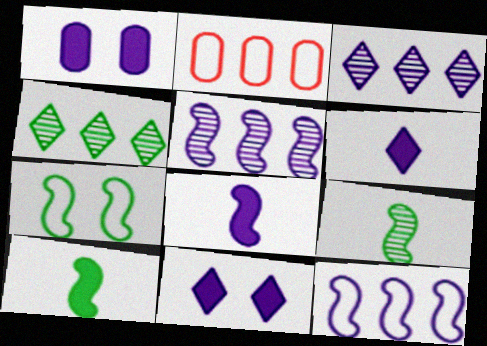[[2, 9, 11]]